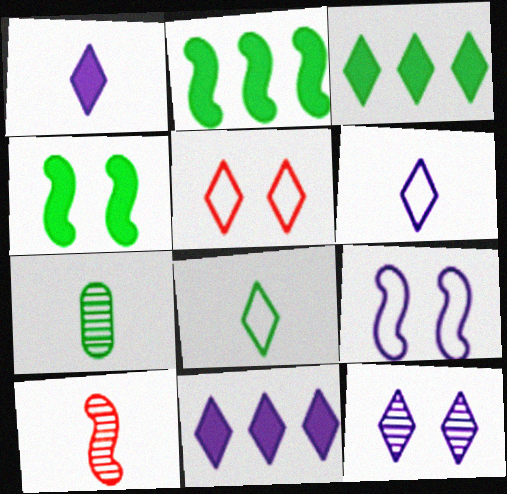[[2, 9, 10], 
[6, 11, 12]]